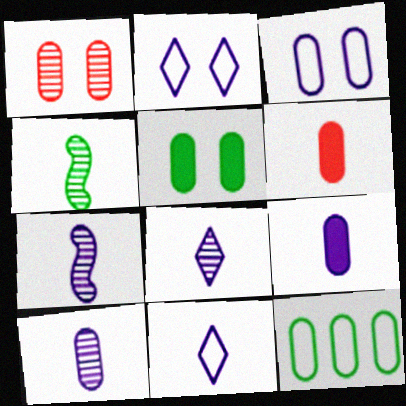[[1, 3, 5], 
[1, 9, 12], 
[4, 6, 11], 
[7, 8, 10], 
[7, 9, 11]]